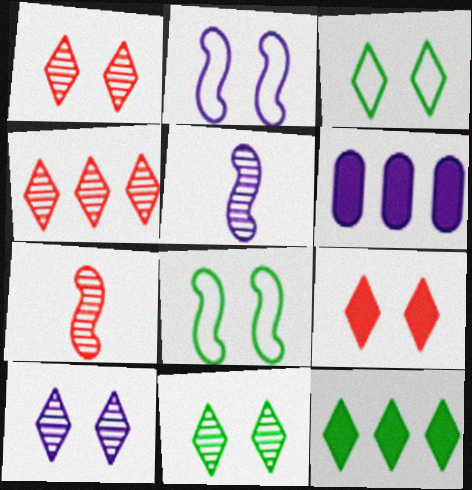[[1, 10, 11], 
[3, 6, 7], 
[3, 9, 10]]